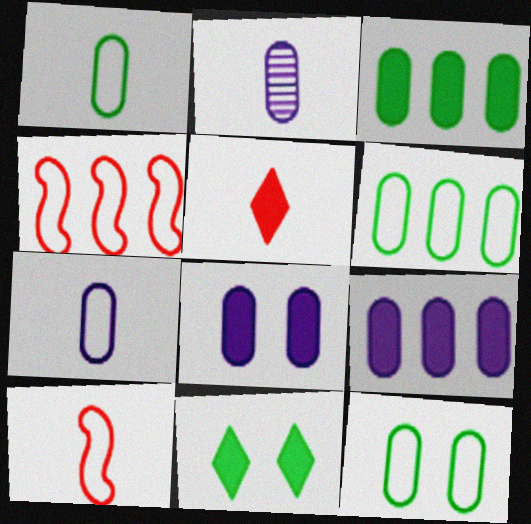[[1, 6, 12], 
[2, 4, 11]]